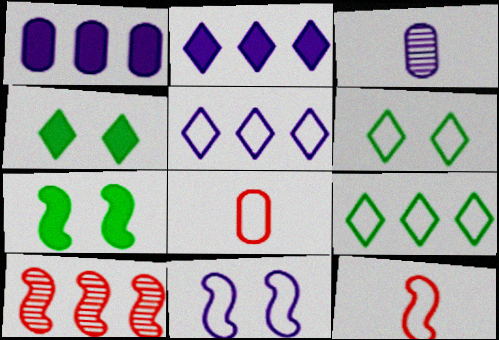[[1, 9, 10], 
[2, 3, 11], 
[8, 9, 11]]